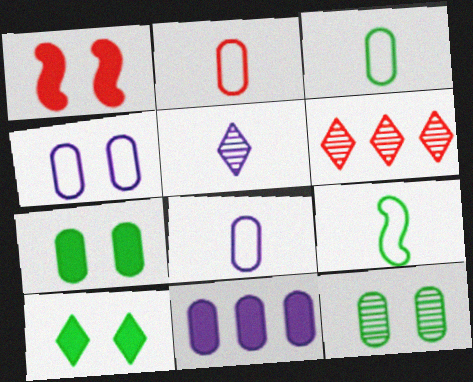[[1, 2, 6], 
[2, 3, 8], 
[2, 11, 12]]